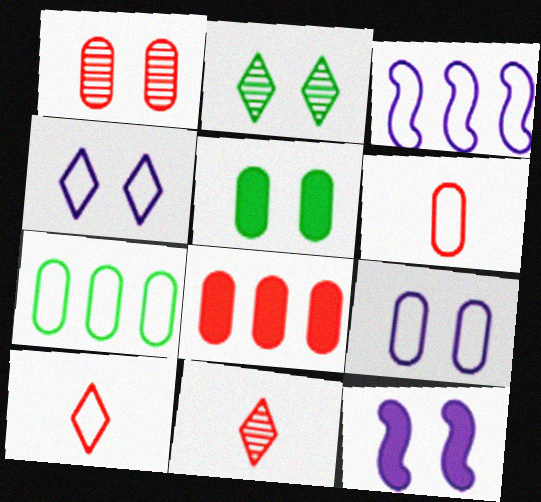[[1, 5, 9], 
[1, 6, 8], 
[3, 5, 11], 
[6, 7, 9], 
[7, 11, 12]]